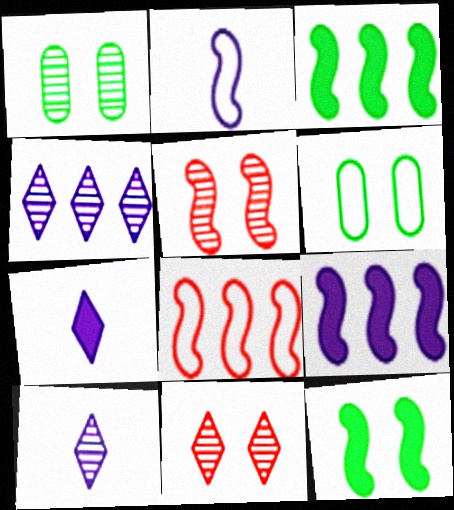[[1, 7, 8], 
[2, 3, 5]]